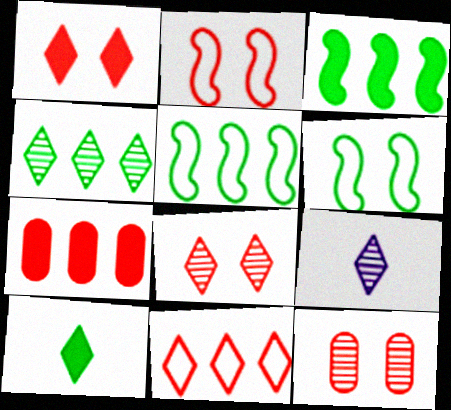[[1, 2, 12], 
[4, 8, 9], 
[6, 7, 9]]